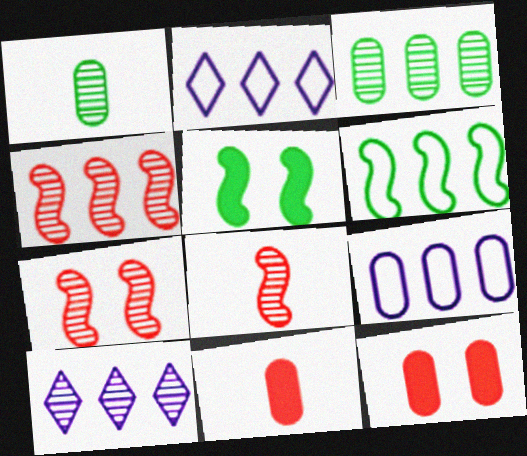[[1, 7, 10], 
[1, 9, 12], 
[3, 4, 10], 
[4, 7, 8]]